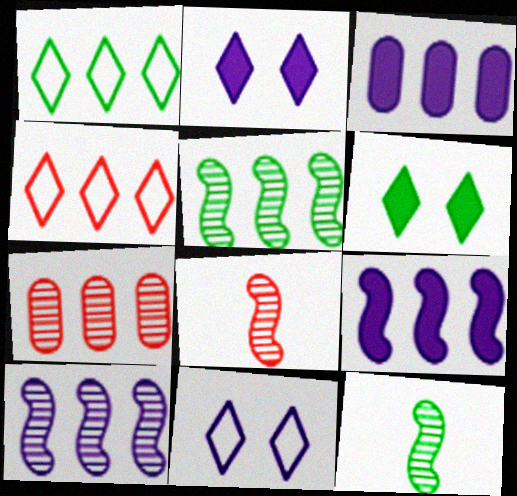[[1, 7, 9], 
[3, 4, 5]]